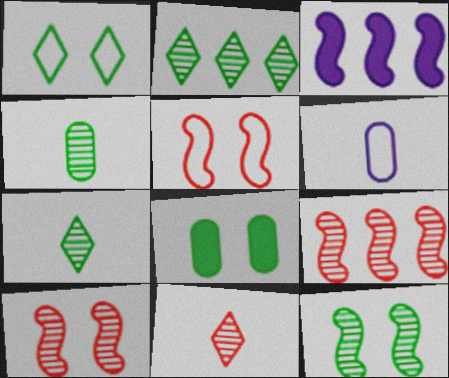[[1, 8, 12], 
[2, 4, 12]]